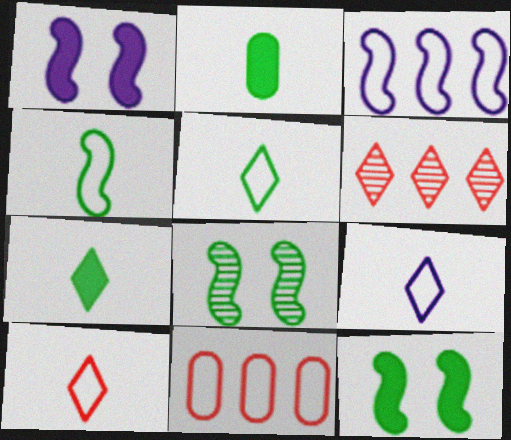[[5, 9, 10]]